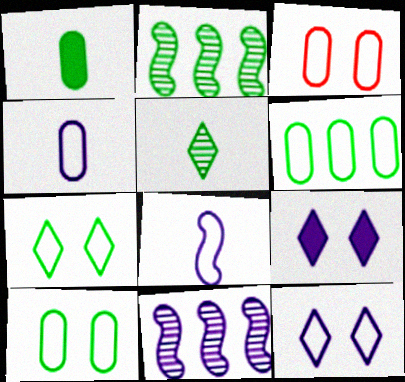[[1, 2, 7], 
[3, 4, 6], 
[4, 9, 11]]